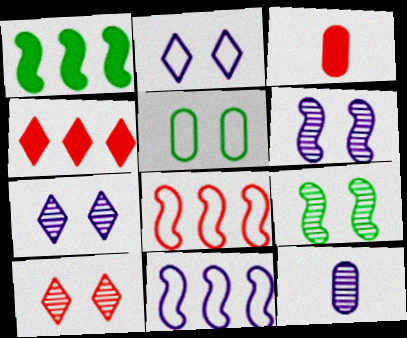[[3, 8, 10]]